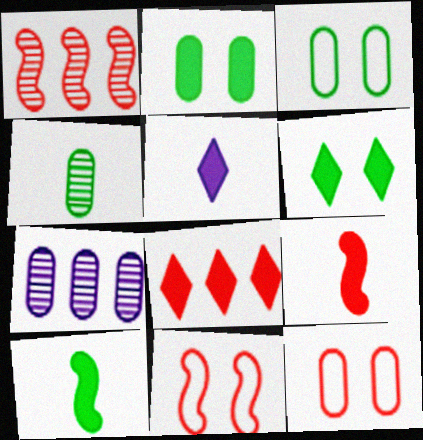[[1, 3, 5], 
[1, 9, 11], 
[5, 6, 8]]